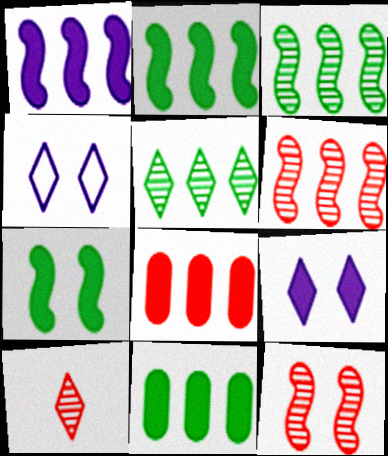[]